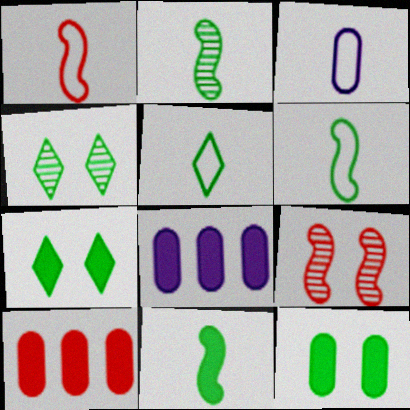[[1, 3, 5], 
[1, 4, 8], 
[2, 6, 11], 
[5, 8, 9]]